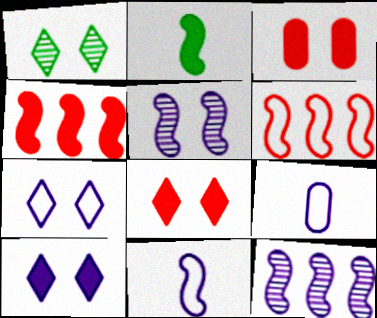[[1, 4, 9], 
[1, 7, 8], 
[2, 5, 6], 
[9, 10, 12]]